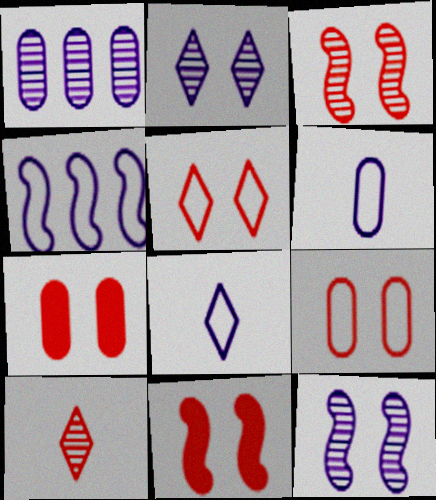[[3, 5, 7]]